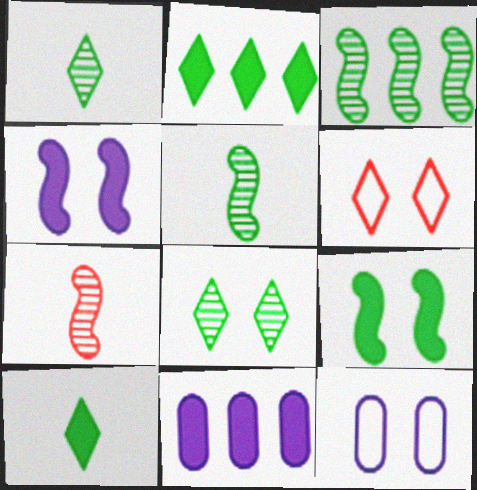[[2, 7, 12], 
[5, 6, 11]]